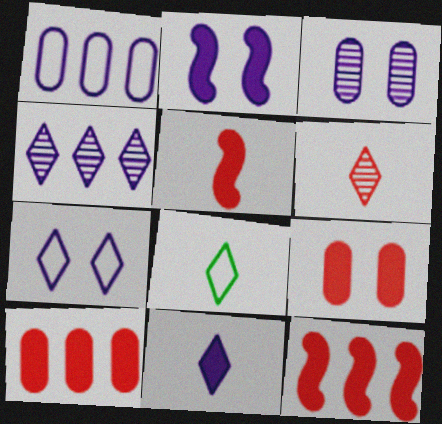[[2, 3, 7], 
[3, 8, 12], 
[4, 7, 11], 
[6, 8, 11]]